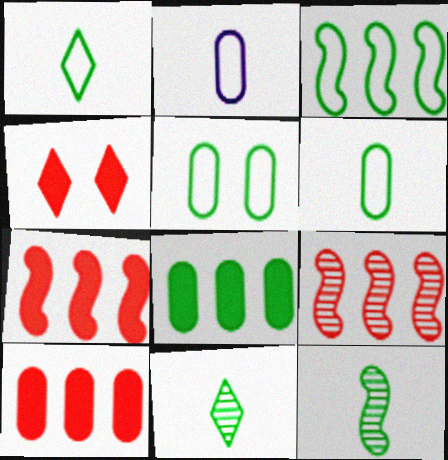[[1, 3, 5]]